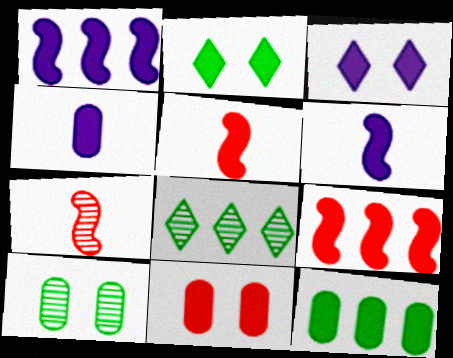[[1, 3, 4], 
[2, 4, 9], 
[3, 5, 12], 
[4, 11, 12]]